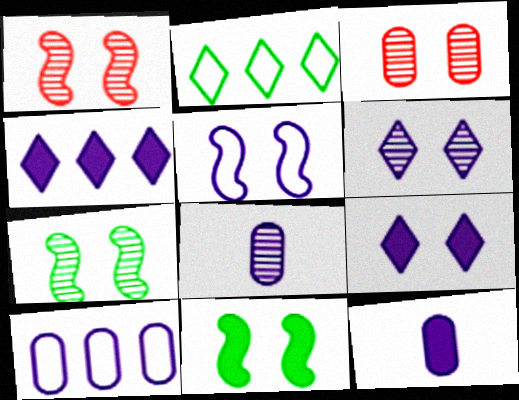[[1, 2, 12], 
[1, 5, 11], 
[3, 6, 7], 
[4, 5, 8]]